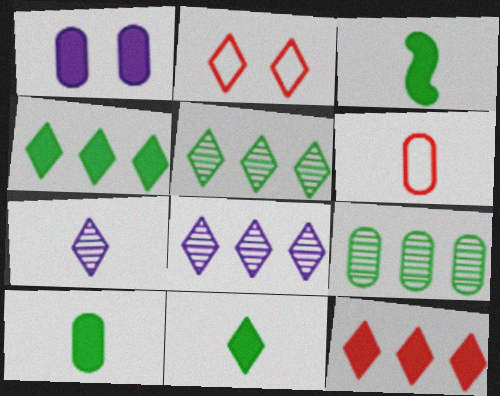[[1, 3, 12], 
[1, 6, 9], 
[2, 4, 7], 
[2, 8, 11], 
[3, 6, 7], 
[3, 10, 11]]